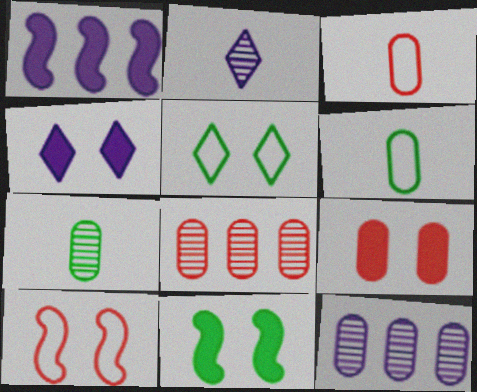[[3, 8, 9], 
[4, 9, 11], 
[6, 9, 12]]